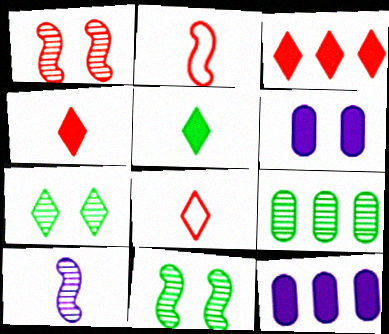[[2, 7, 12], 
[8, 11, 12]]